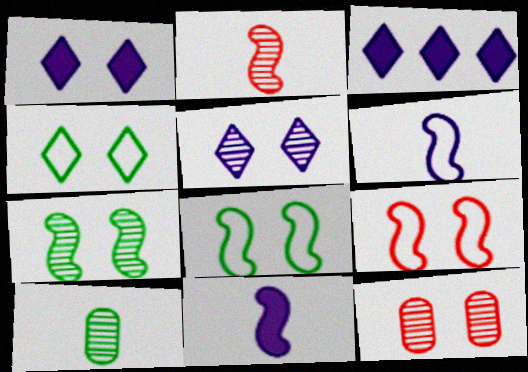[[1, 8, 12], 
[3, 9, 10], 
[5, 7, 12]]